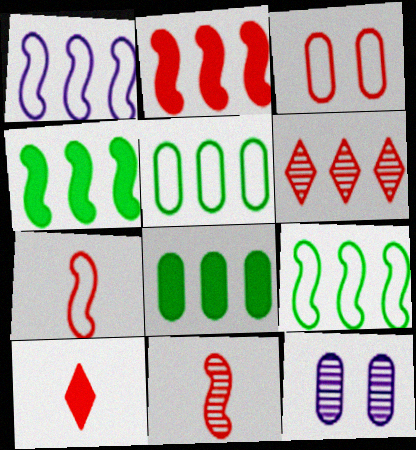[[1, 6, 8], 
[9, 10, 12]]